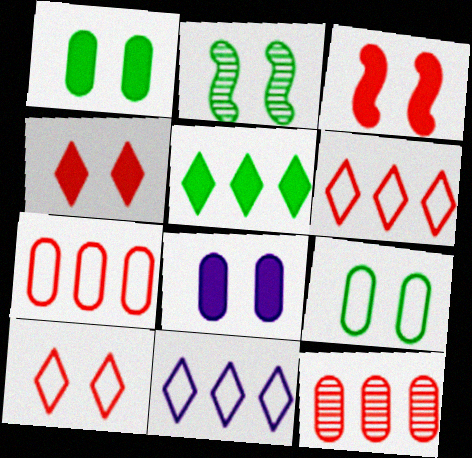[[2, 8, 10]]